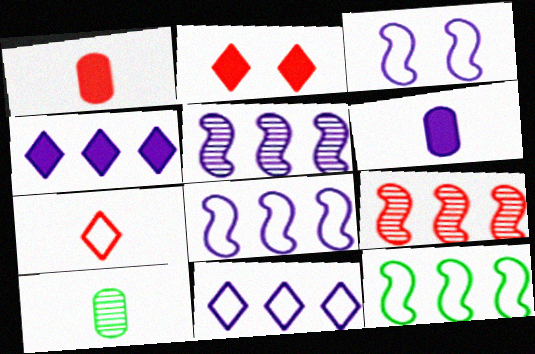[[2, 8, 10]]